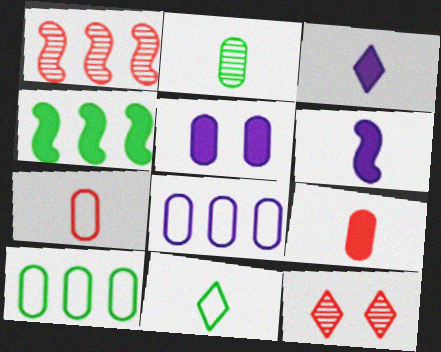[[1, 5, 11], 
[6, 10, 12]]